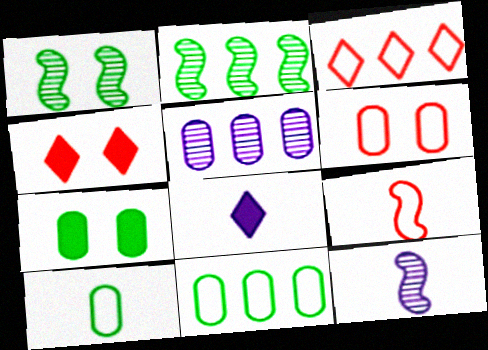[[2, 6, 8], 
[3, 6, 9], 
[3, 7, 12], 
[4, 11, 12]]